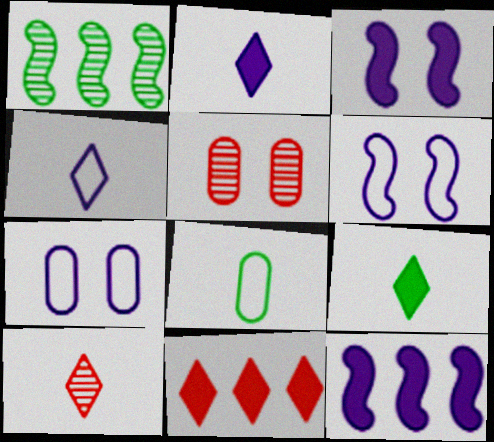[[4, 9, 10]]